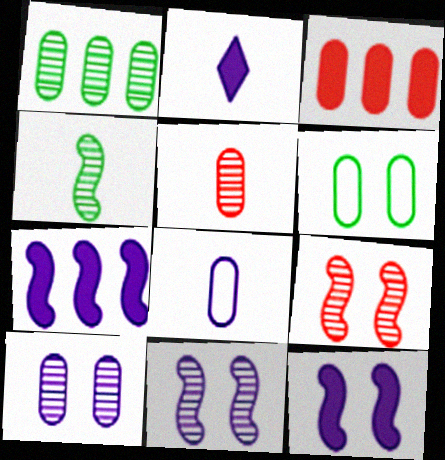[[1, 5, 10]]